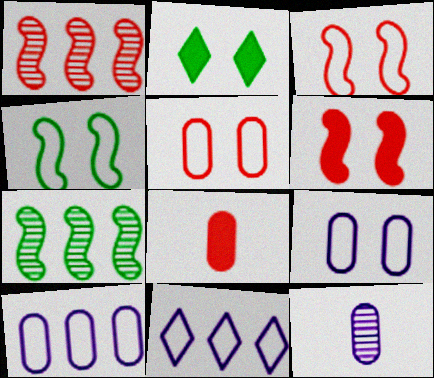[]